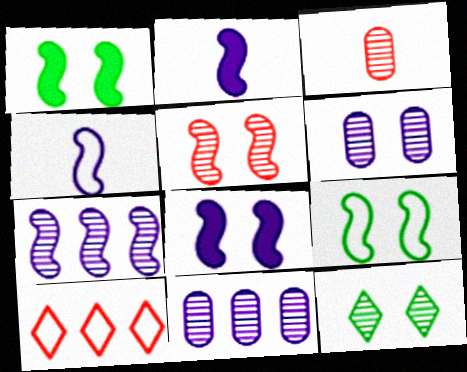[[3, 7, 12], 
[4, 7, 8], 
[5, 6, 12], 
[5, 8, 9]]